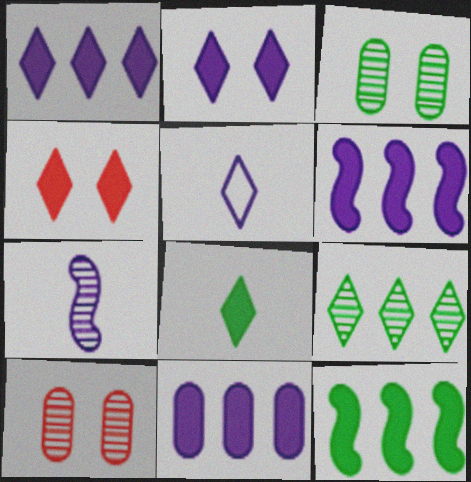[[1, 4, 8], 
[1, 6, 11], 
[4, 5, 9], 
[5, 10, 12], 
[7, 9, 10]]